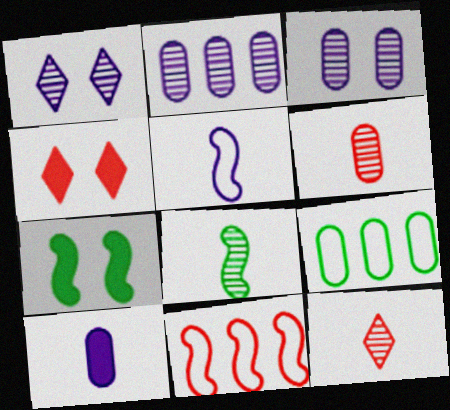[[4, 6, 11]]